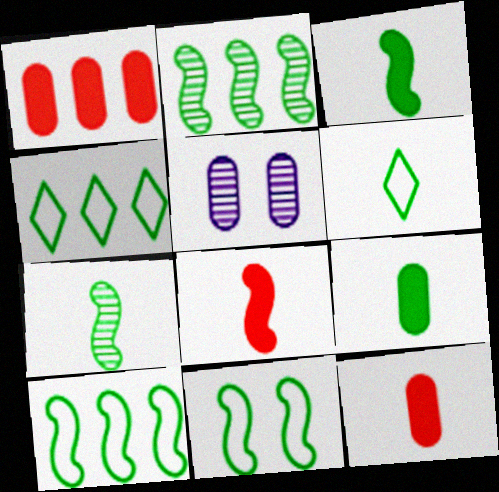[[2, 3, 11], 
[4, 5, 8], 
[6, 7, 9]]